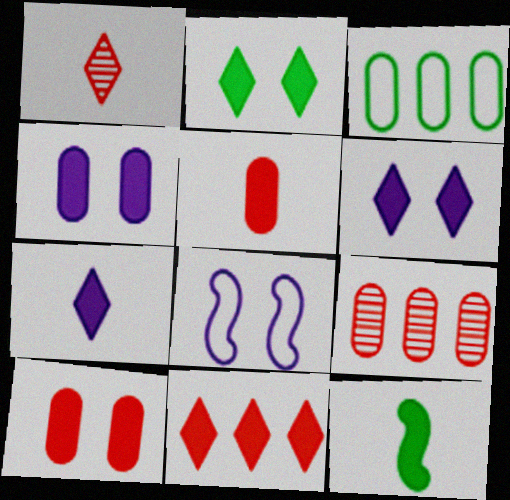[[2, 7, 11], 
[4, 11, 12], 
[5, 7, 12]]